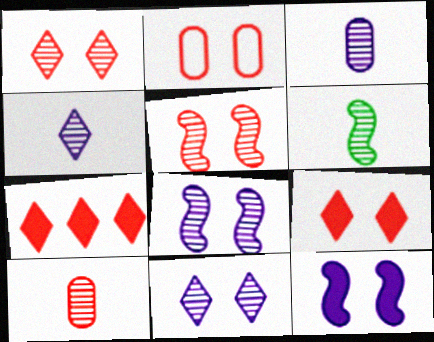[[2, 5, 9], 
[4, 6, 10]]